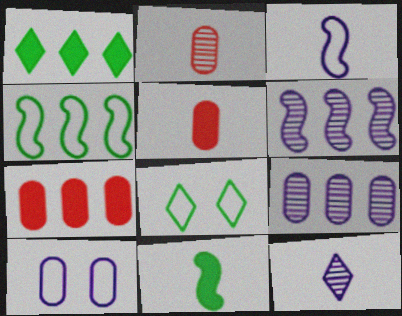[[5, 6, 8]]